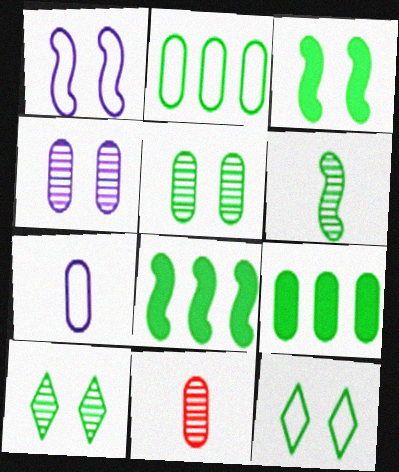[[3, 5, 12], 
[6, 9, 12]]